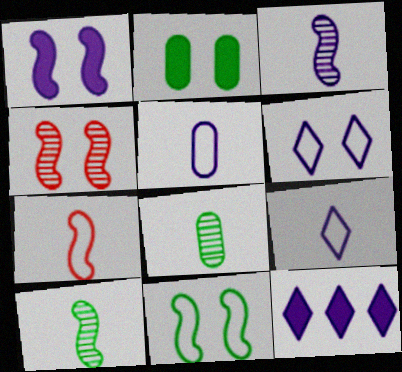[[1, 4, 11], 
[2, 4, 6]]